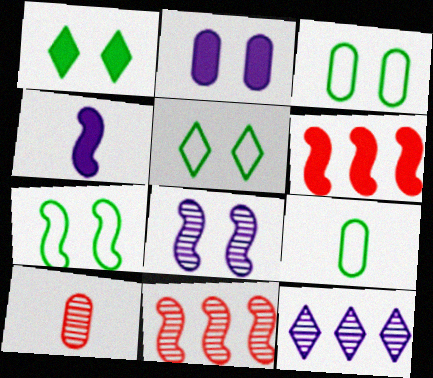[[3, 5, 7], 
[4, 7, 11]]